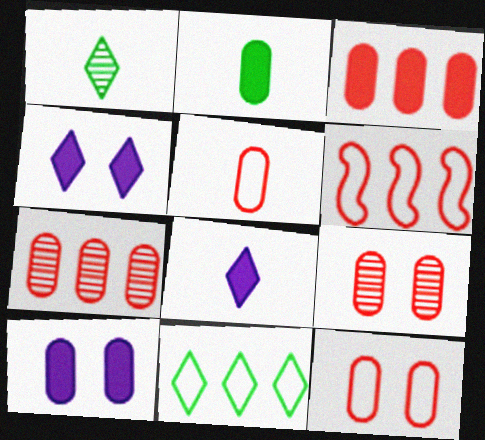[[1, 6, 10], 
[2, 3, 10], 
[3, 5, 9]]